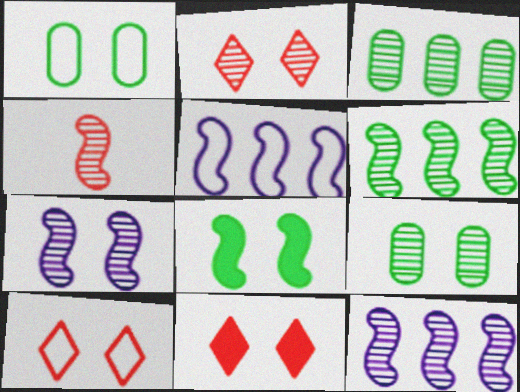[[1, 7, 11], 
[2, 7, 9], 
[2, 10, 11], 
[4, 5, 8], 
[4, 6, 7]]